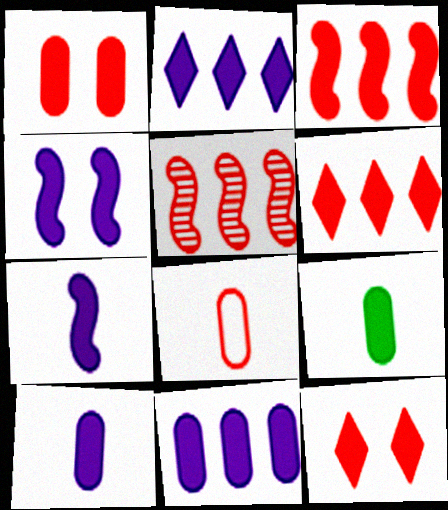[[1, 9, 11], 
[2, 4, 10], 
[4, 6, 9], 
[5, 8, 12]]